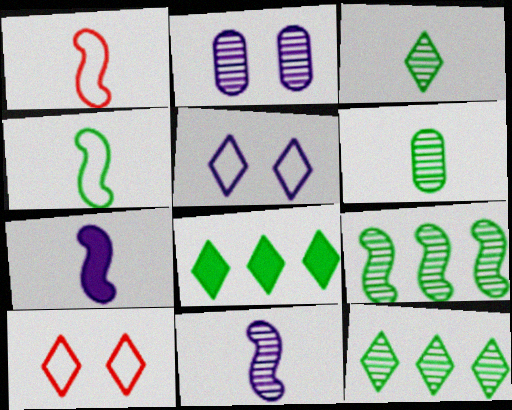[[1, 2, 8]]